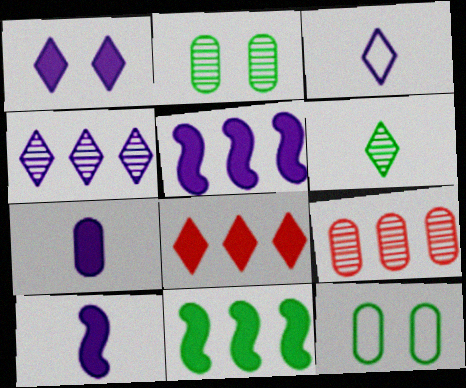[[1, 3, 4], 
[1, 5, 7], 
[6, 11, 12], 
[7, 9, 12]]